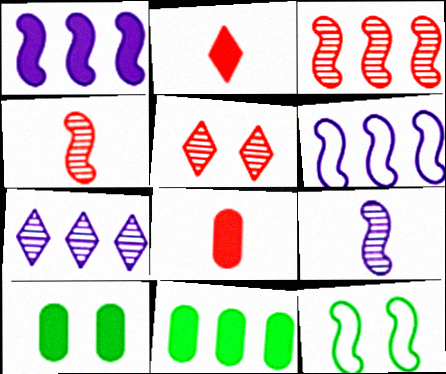[[1, 2, 10], 
[1, 4, 12], 
[7, 8, 12]]